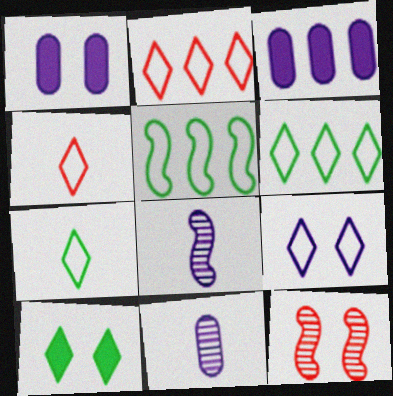[[2, 7, 9], 
[3, 7, 12], 
[3, 8, 9], 
[4, 6, 9]]